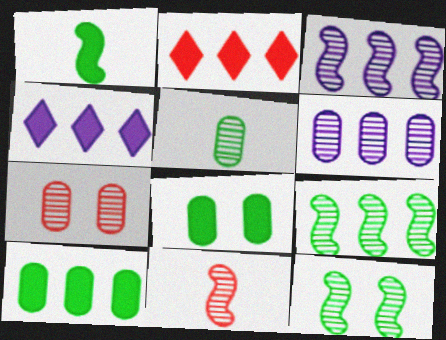[[3, 11, 12], 
[5, 6, 7]]